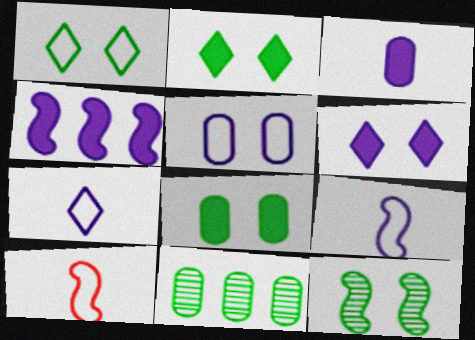[[1, 8, 12], 
[3, 4, 6], 
[4, 10, 12], 
[6, 10, 11]]